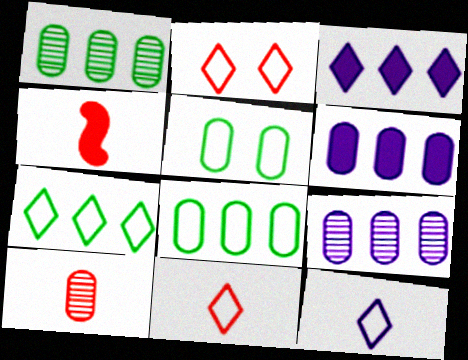[[2, 7, 12], 
[4, 10, 11], 
[5, 6, 10]]